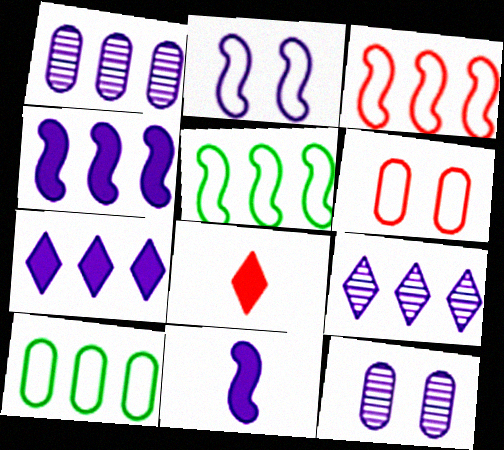[[5, 8, 12]]